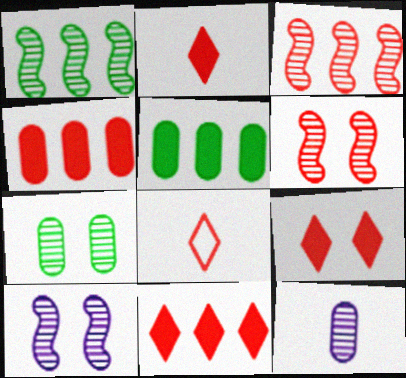[[2, 9, 11], 
[4, 6, 8], 
[5, 8, 10]]